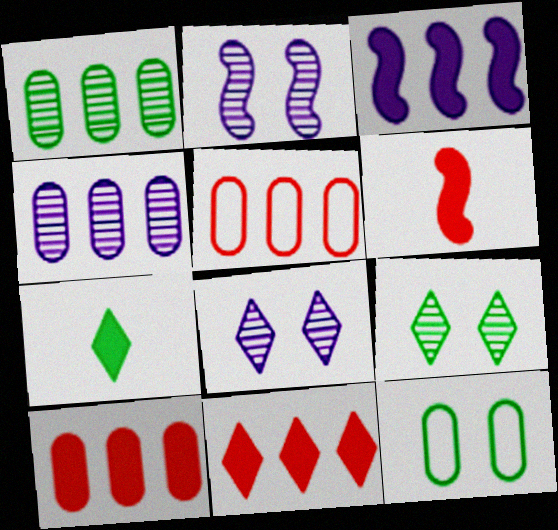[[2, 5, 7]]